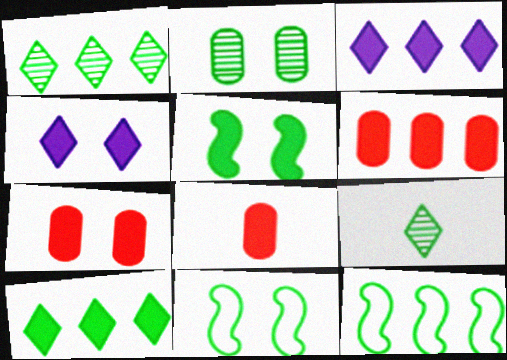[[3, 5, 8], 
[4, 5, 7], 
[6, 7, 8]]